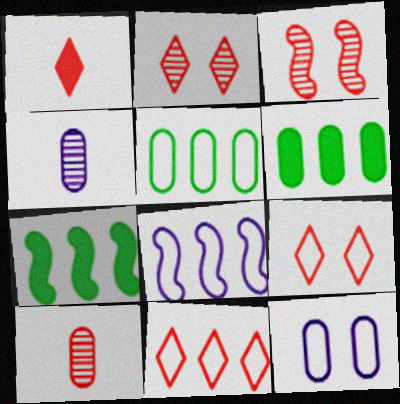[[1, 2, 11], 
[4, 7, 9], 
[5, 8, 11], 
[6, 10, 12]]